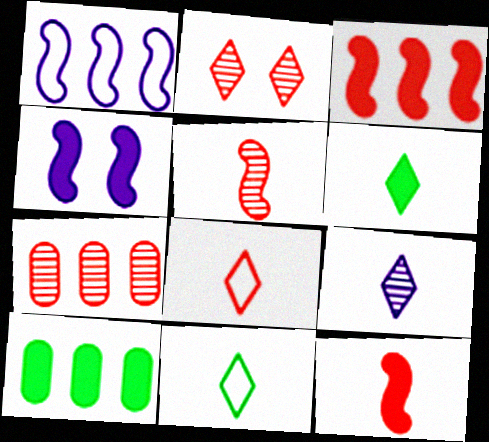[[2, 5, 7], 
[4, 7, 11], 
[6, 8, 9]]